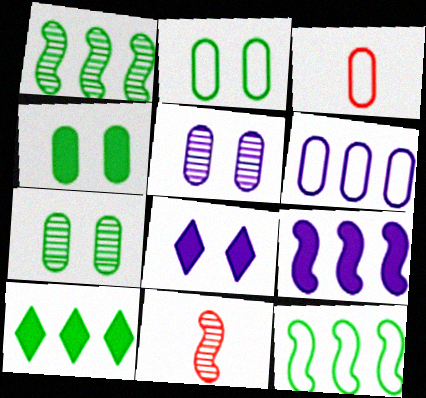[[1, 3, 8], 
[2, 3, 6], 
[2, 4, 7]]